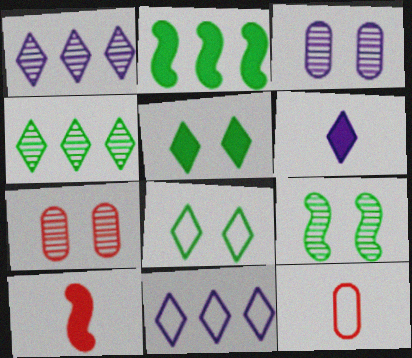[]